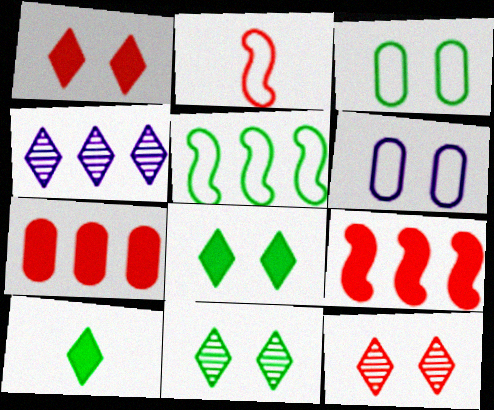[[2, 7, 12], 
[4, 5, 7]]